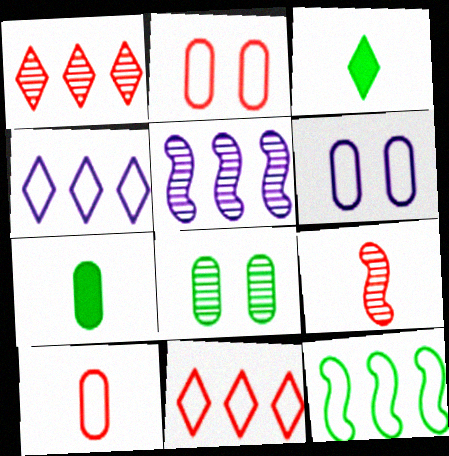[[2, 3, 5], 
[3, 8, 12]]